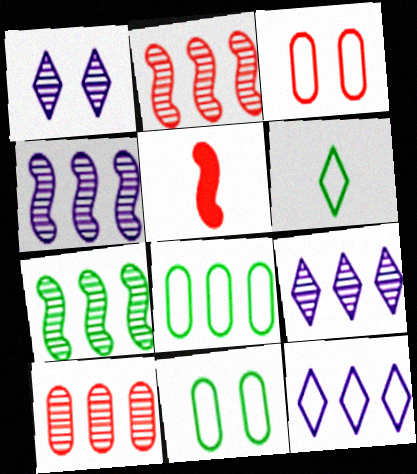[[1, 5, 8], 
[2, 4, 7], 
[5, 9, 11], 
[7, 9, 10]]